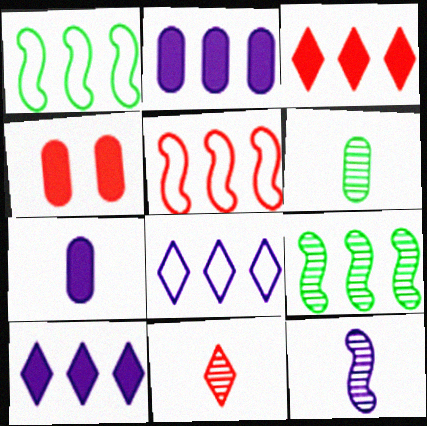[[4, 5, 11], 
[6, 11, 12]]